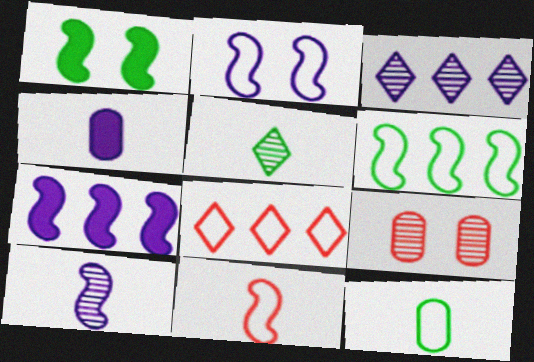[[2, 3, 4], 
[2, 6, 11], 
[2, 7, 10], 
[2, 8, 12], 
[4, 5, 11]]